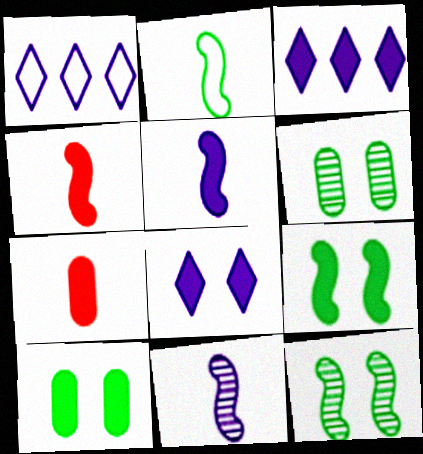[[1, 4, 6], 
[1, 7, 12], 
[2, 4, 11], 
[3, 4, 10], 
[3, 7, 9]]